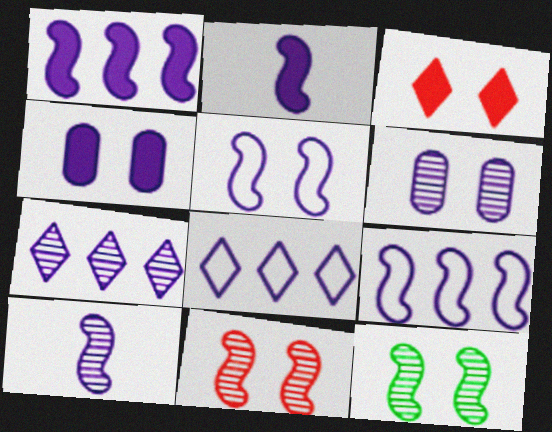[[1, 5, 10], 
[2, 6, 8], 
[4, 8, 10], 
[6, 7, 10]]